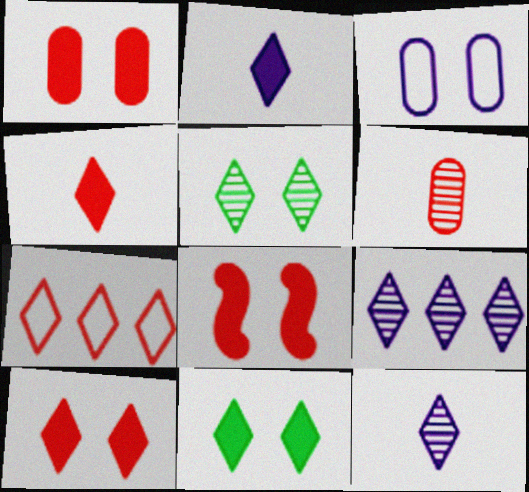[[1, 8, 10], 
[2, 5, 7], 
[3, 5, 8], 
[6, 7, 8], 
[7, 11, 12]]